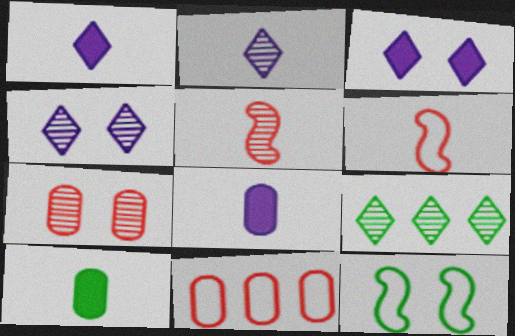[[2, 6, 10], 
[3, 7, 12], 
[9, 10, 12]]